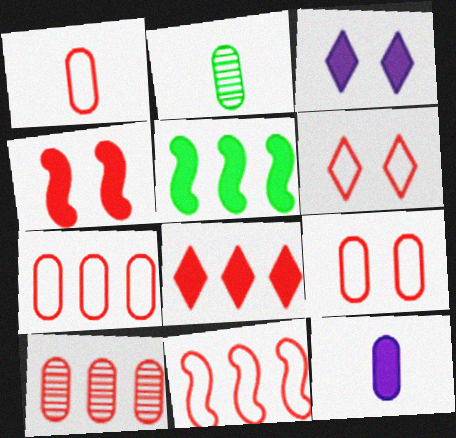[[1, 2, 12], 
[1, 6, 11], 
[1, 7, 9], 
[2, 3, 11], 
[8, 10, 11]]